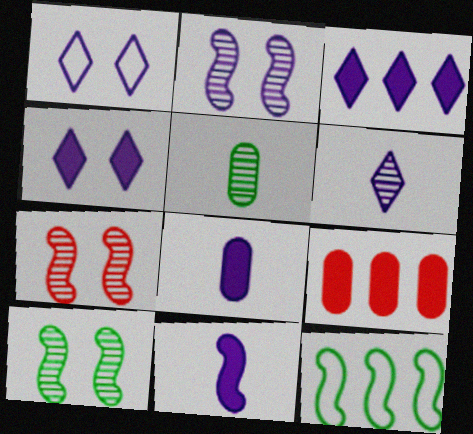[[1, 3, 6], 
[2, 7, 10], 
[7, 11, 12]]